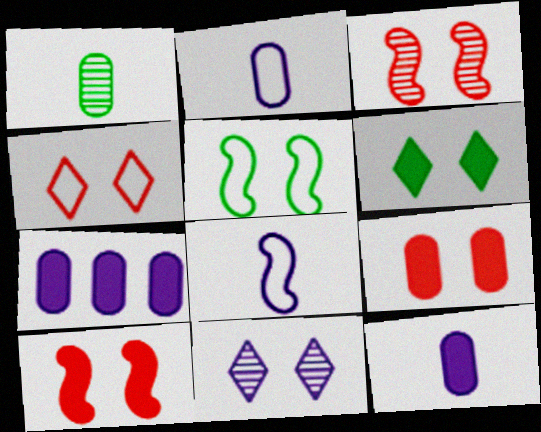[[3, 4, 9], 
[4, 6, 11], 
[5, 9, 11], 
[7, 8, 11]]